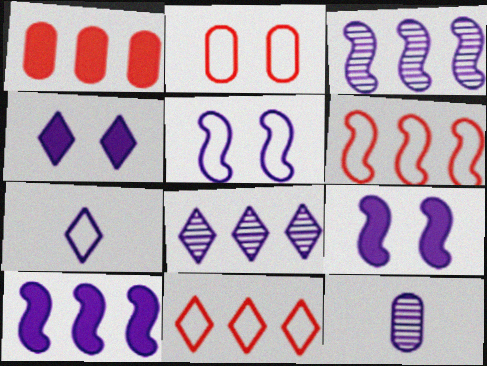[[4, 7, 8]]